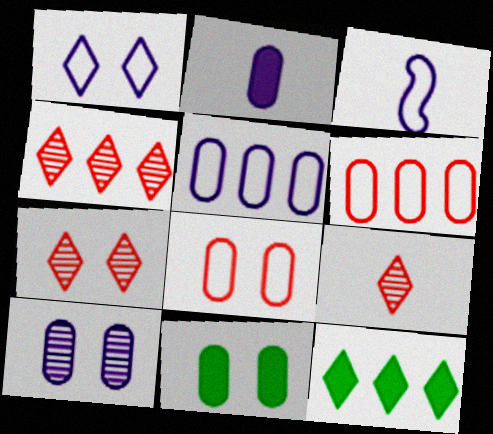[[1, 3, 5], 
[1, 9, 12], 
[2, 5, 10], 
[3, 4, 11], 
[4, 7, 9], 
[8, 10, 11]]